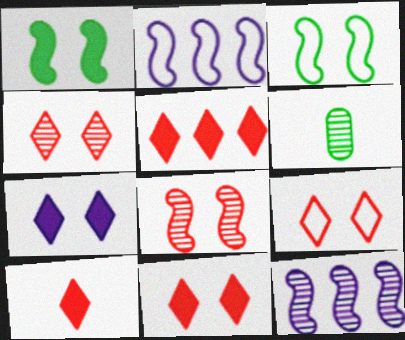[[2, 6, 11], 
[4, 6, 12], 
[4, 9, 11], 
[5, 10, 11]]